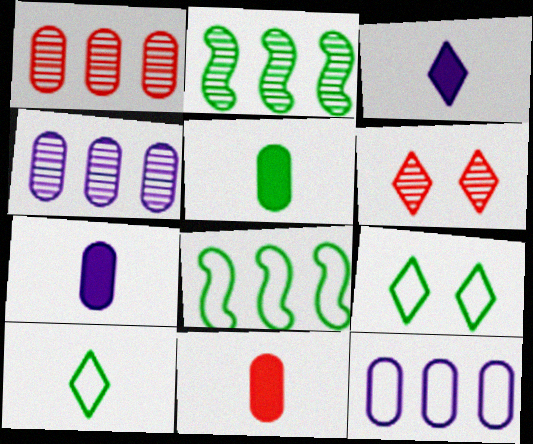[[2, 5, 9], 
[5, 7, 11], 
[6, 7, 8]]